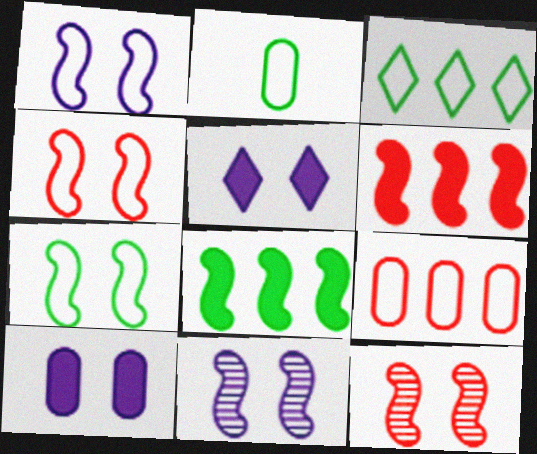[[1, 4, 7], 
[2, 3, 7]]